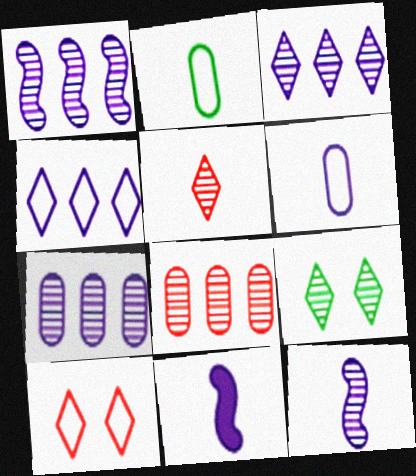[[1, 3, 7], 
[2, 5, 11], 
[3, 5, 9], 
[8, 9, 12]]